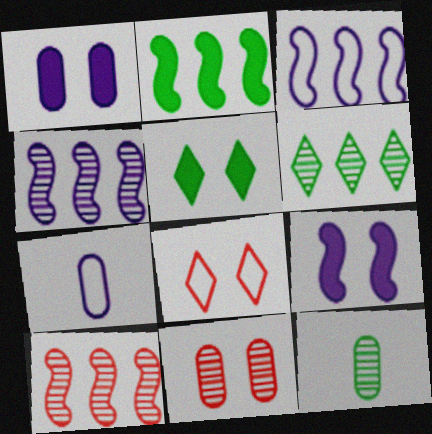[[2, 3, 10], 
[5, 7, 10]]